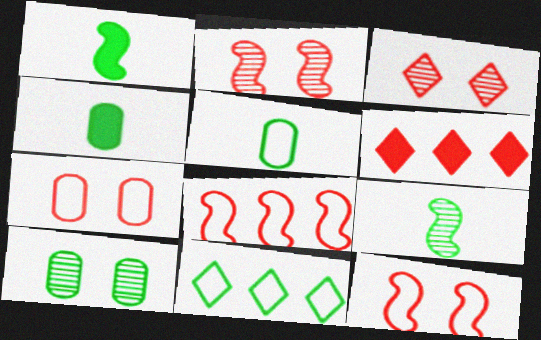[[1, 10, 11]]